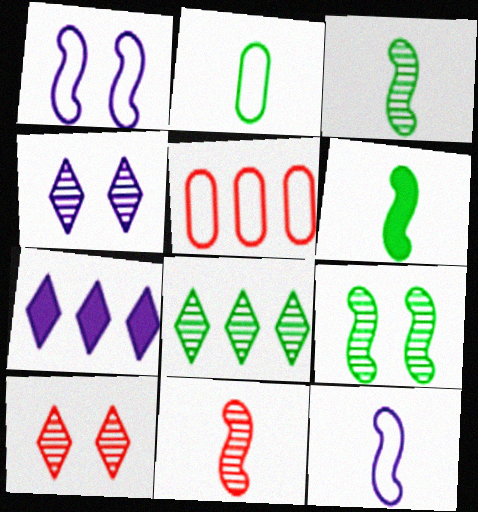[[4, 5, 6], 
[6, 11, 12]]